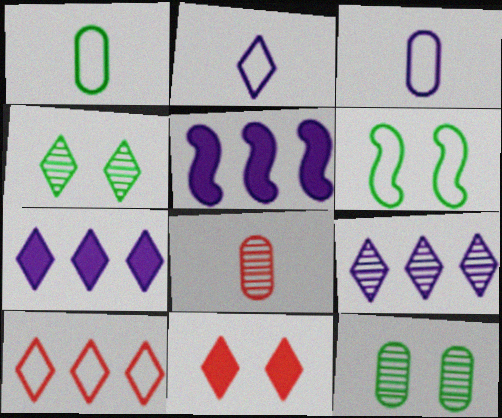[[3, 6, 10], 
[6, 7, 8]]